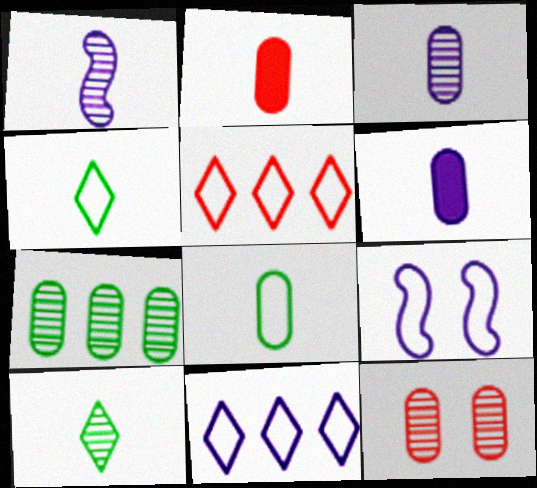[[1, 2, 4], 
[2, 3, 8], 
[3, 7, 12], 
[5, 8, 9]]